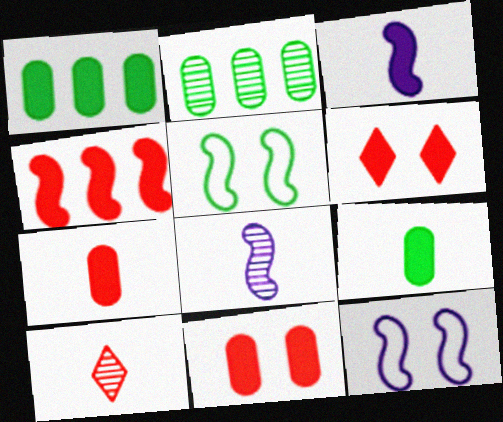[[1, 3, 6], 
[1, 10, 12], 
[4, 5, 8], 
[4, 6, 7]]